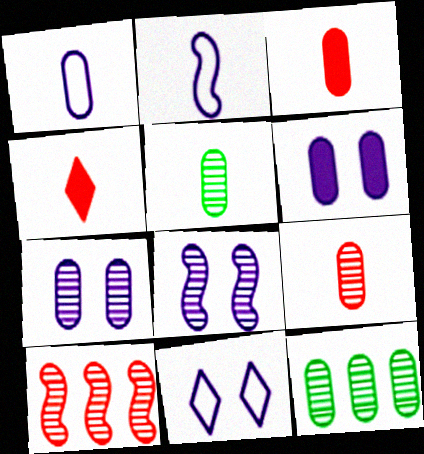[[1, 3, 5], 
[2, 4, 5], 
[6, 8, 11], 
[7, 9, 12]]